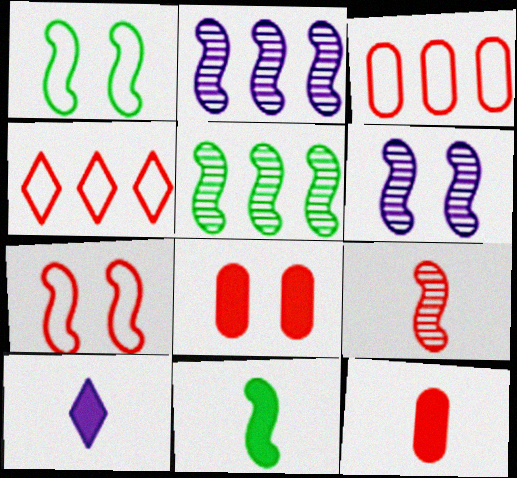[[1, 5, 11], 
[2, 7, 11], 
[4, 8, 9], 
[5, 6, 9], 
[10, 11, 12]]